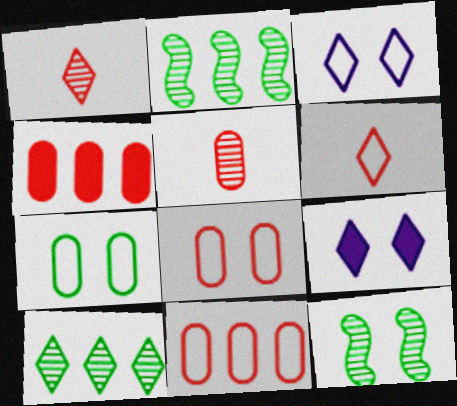[[4, 5, 8], 
[6, 9, 10], 
[8, 9, 12]]